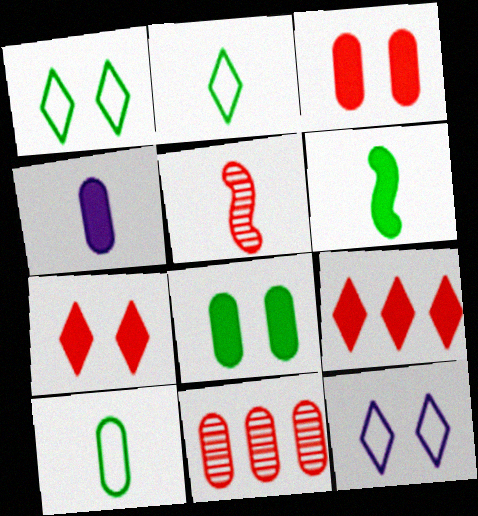[[2, 4, 5], 
[6, 11, 12]]